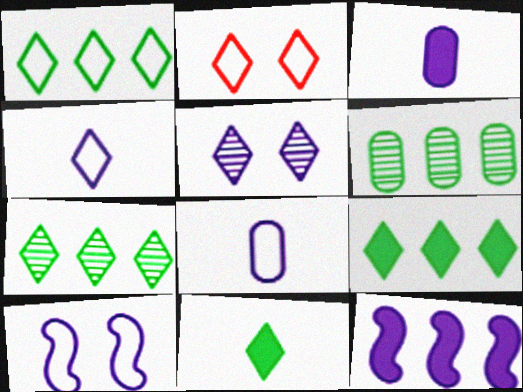[[1, 2, 4], 
[1, 7, 9], 
[5, 8, 12]]